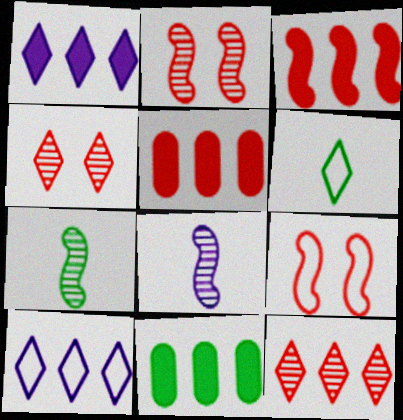[[1, 3, 11], 
[1, 4, 6]]